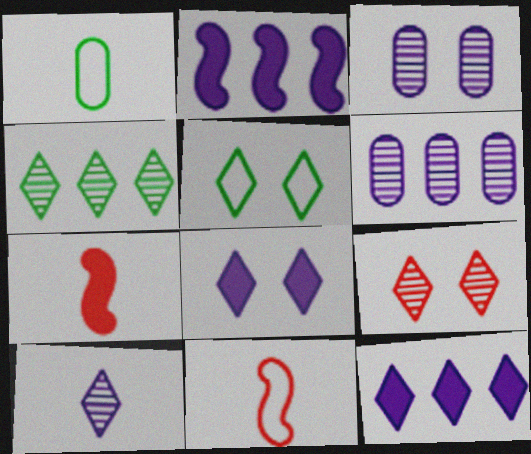[[1, 2, 9], 
[1, 7, 10], 
[4, 9, 10], 
[5, 6, 7], 
[5, 8, 9]]